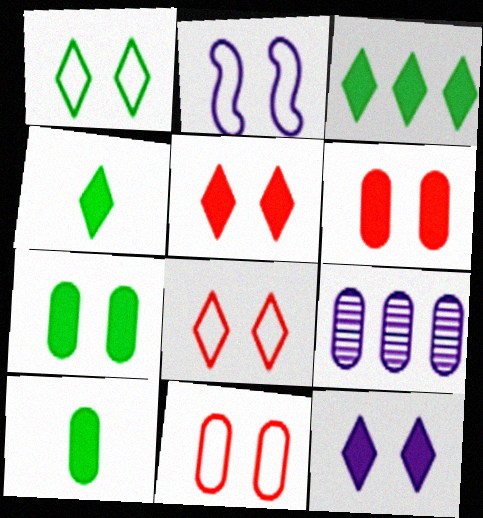[[1, 2, 11], 
[9, 10, 11]]